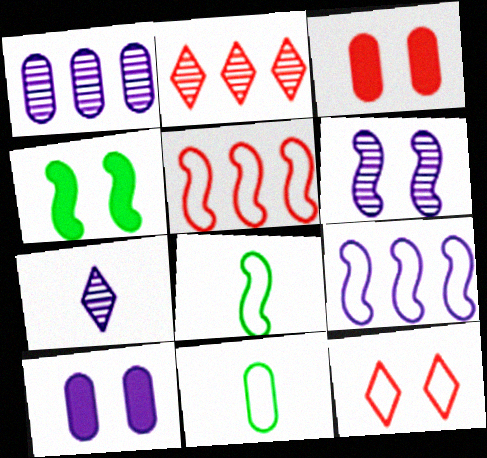[[1, 3, 11], 
[1, 6, 7], 
[2, 8, 10], 
[7, 9, 10], 
[9, 11, 12]]